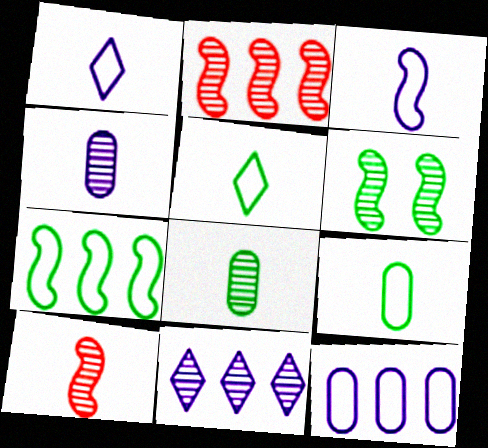[]